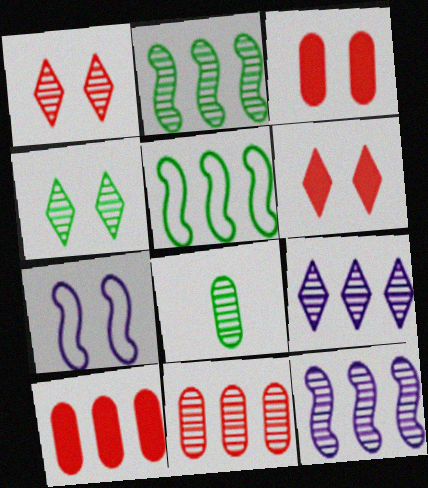[[1, 8, 12], 
[2, 4, 8], 
[2, 9, 11], 
[3, 4, 7], 
[5, 9, 10]]